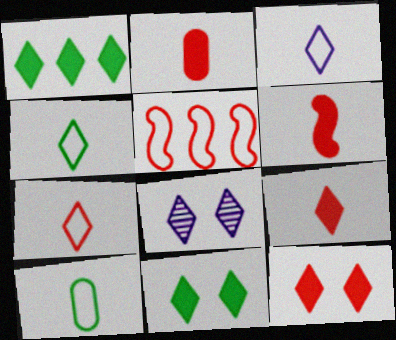[[1, 7, 8], 
[2, 6, 9], 
[3, 4, 7]]